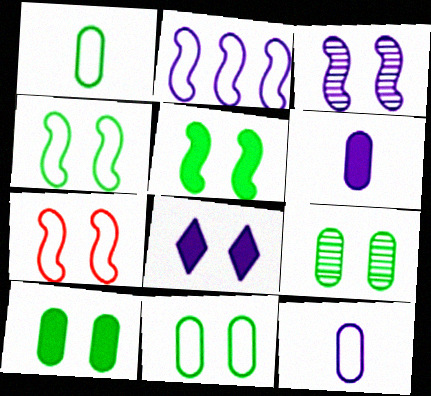[[3, 5, 7], 
[7, 8, 9], 
[9, 10, 11]]